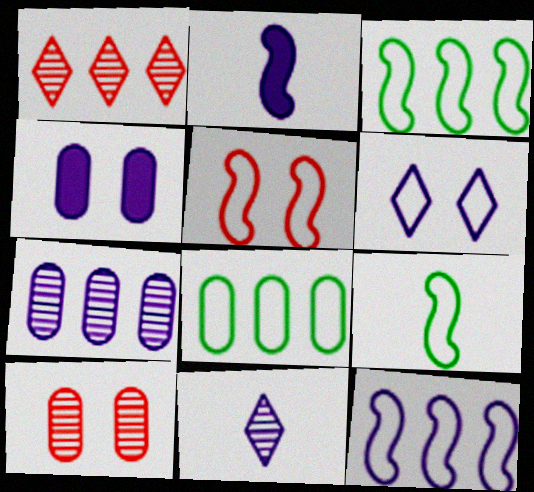[[1, 4, 9], 
[2, 6, 7], 
[4, 11, 12], 
[5, 9, 12]]